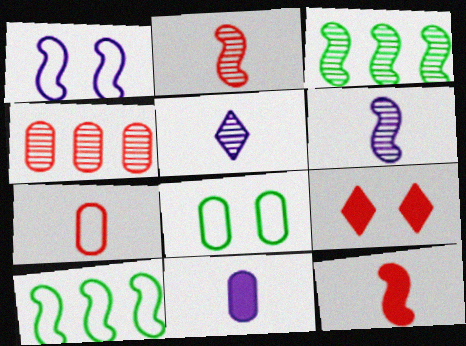[[1, 3, 12], 
[4, 8, 11]]